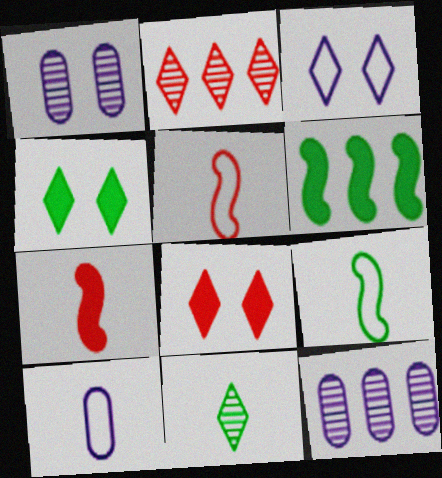[[4, 5, 12], 
[7, 10, 11], 
[8, 9, 12]]